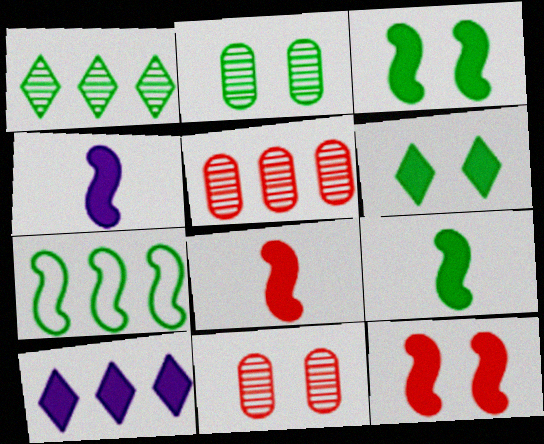[[4, 8, 9], 
[5, 7, 10]]